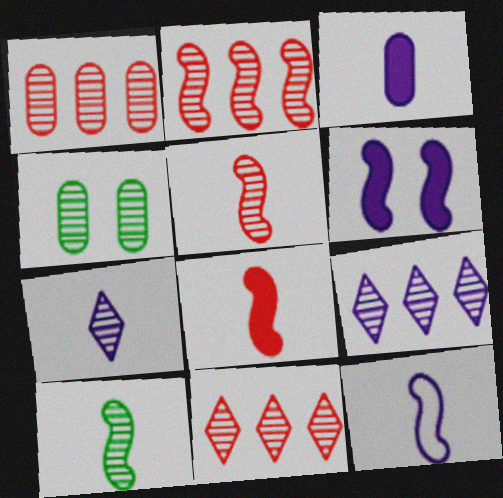[[1, 2, 11], 
[2, 4, 7], 
[3, 7, 12], 
[4, 5, 9], 
[8, 10, 12]]